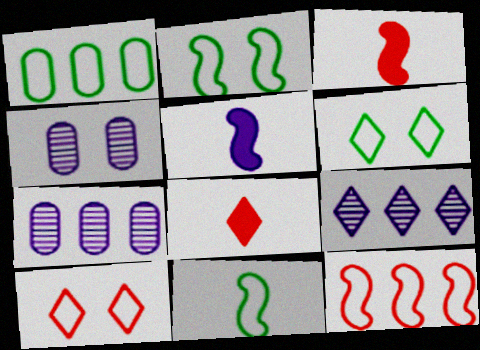[[1, 6, 11], 
[2, 7, 8], 
[3, 6, 7], 
[6, 8, 9]]